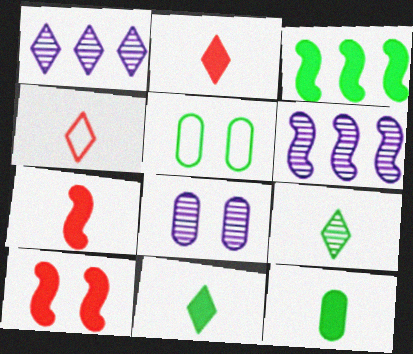[[1, 5, 7], 
[2, 5, 6], 
[3, 4, 8], 
[3, 5, 9]]